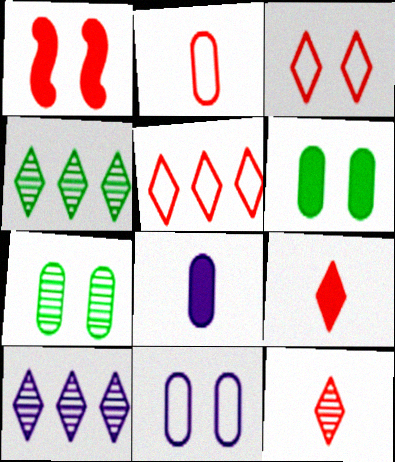[]